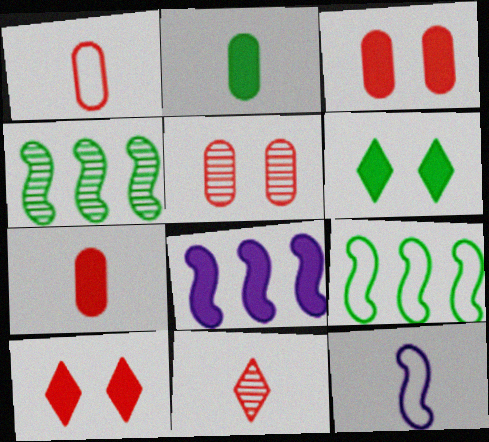[[2, 8, 10], 
[2, 11, 12], 
[6, 7, 8]]